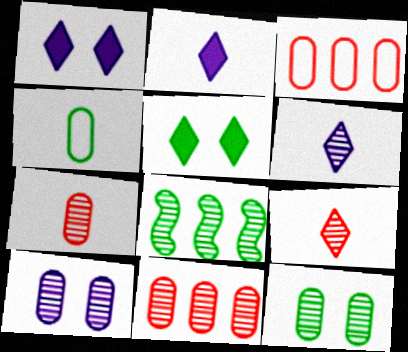[[4, 5, 8], 
[8, 9, 10]]